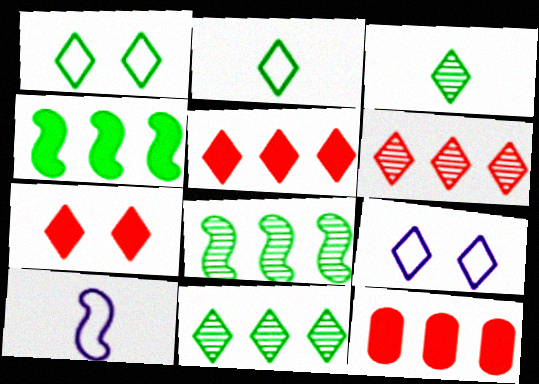[[3, 5, 9]]